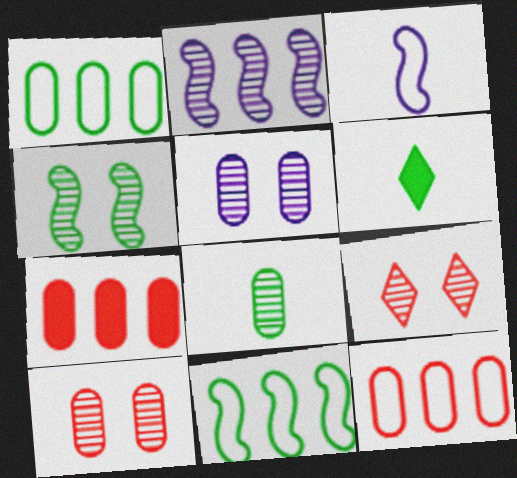[[1, 4, 6], 
[2, 8, 9], 
[4, 5, 9]]